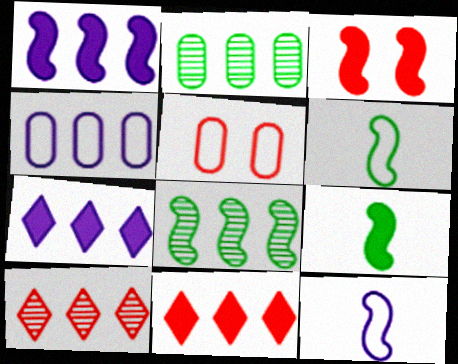[[1, 3, 9], 
[3, 8, 12], 
[4, 8, 11]]